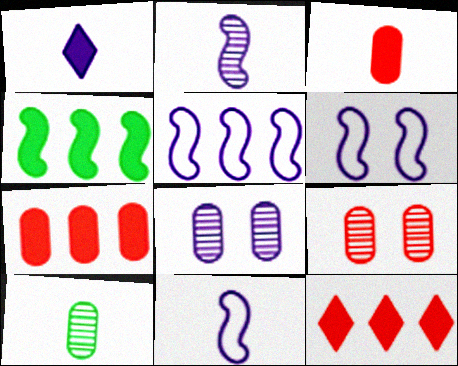[[1, 5, 8], 
[5, 6, 11], 
[6, 10, 12]]